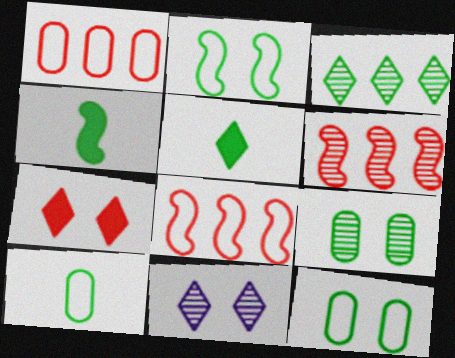[[1, 4, 11], 
[3, 4, 12]]